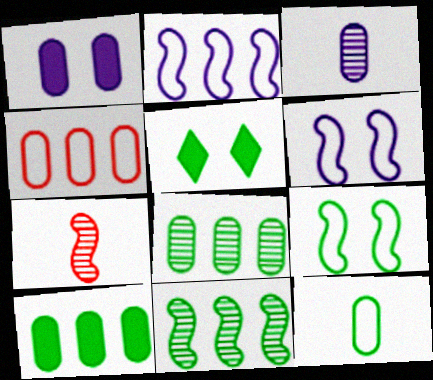[[5, 11, 12]]